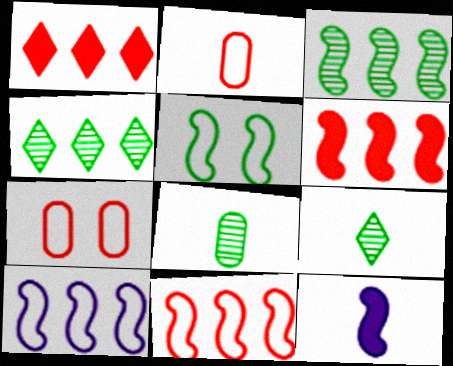[[2, 9, 12], 
[3, 6, 10], 
[4, 7, 12]]